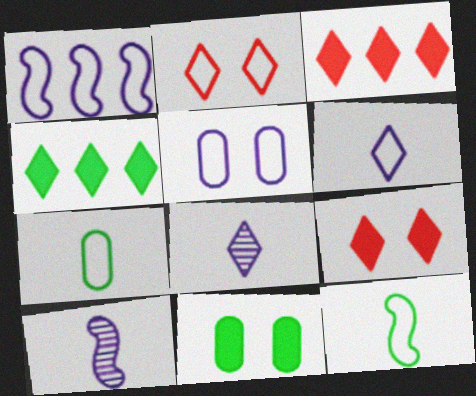[[1, 2, 7], 
[1, 5, 6], 
[2, 4, 8]]